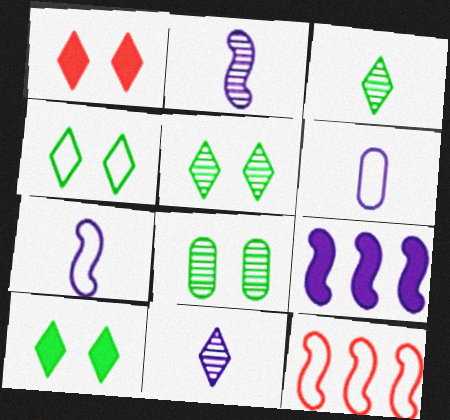[[4, 5, 10], 
[4, 6, 12]]